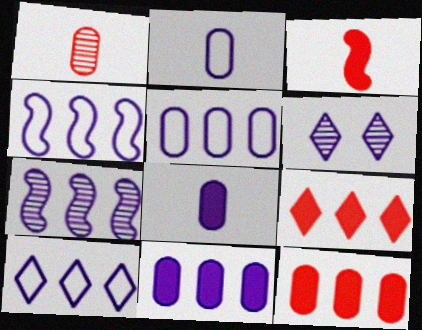[[4, 5, 10], 
[4, 6, 8], 
[7, 10, 11]]